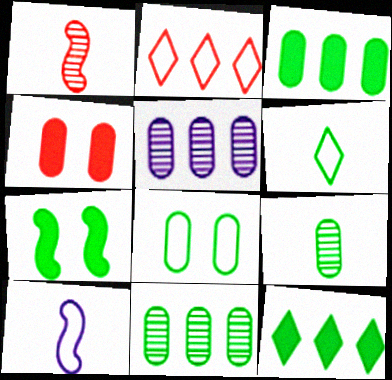[[1, 2, 4], 
[2, 8, 10], 
[3, 8, 9], 
[6, 7, 11]]